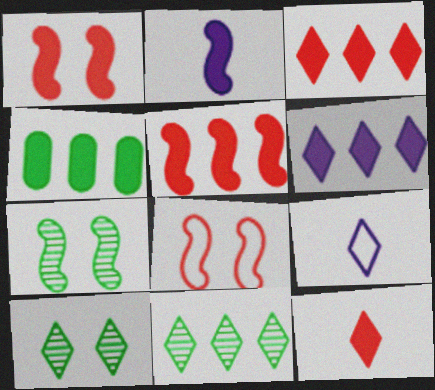[[3, 9, 10], 
[4, 5, 6]]